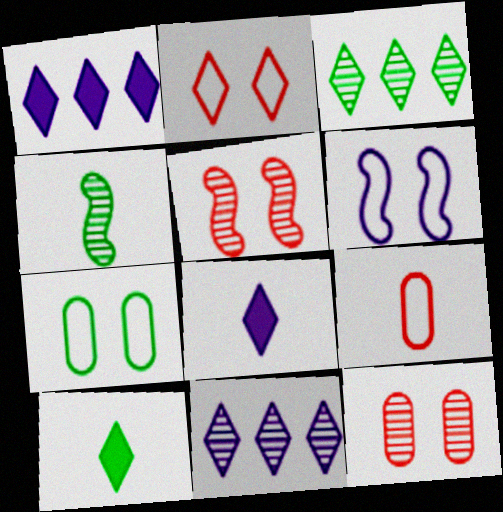[[2, 3, 8], 
[2, 6, 7], 
[2, 10, 11], 
[4, 8, 9], 
[4, 11, 12]]